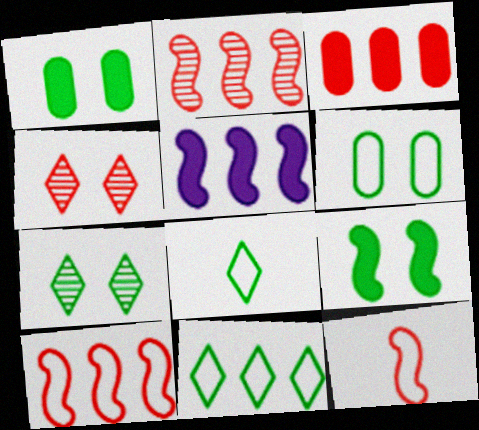[[3, 4, 12], 
[6, 7, 9]]